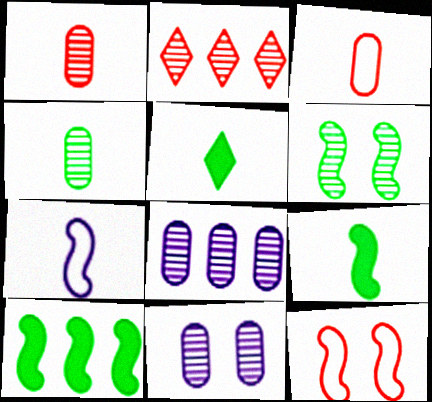[[1, 5, 7], 
[5, 8, 12]]